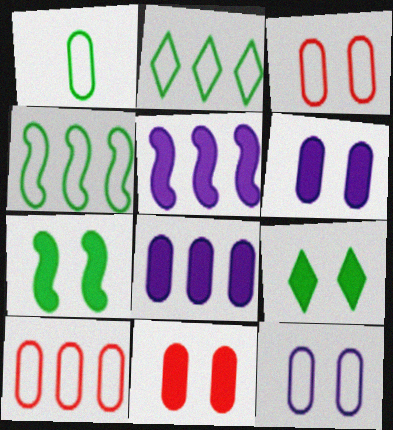[[1, 10, 12]]